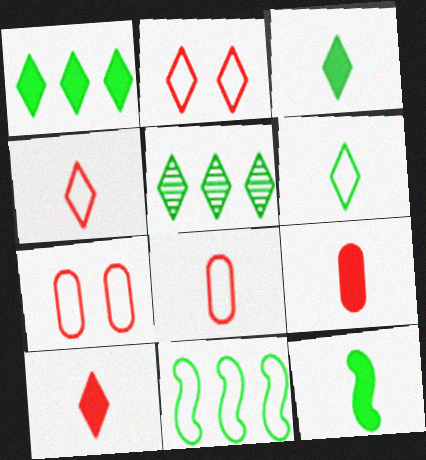[]